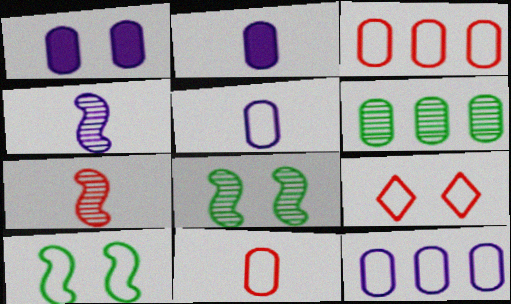[[1, 6, 11], 
[1, 8, 9]]